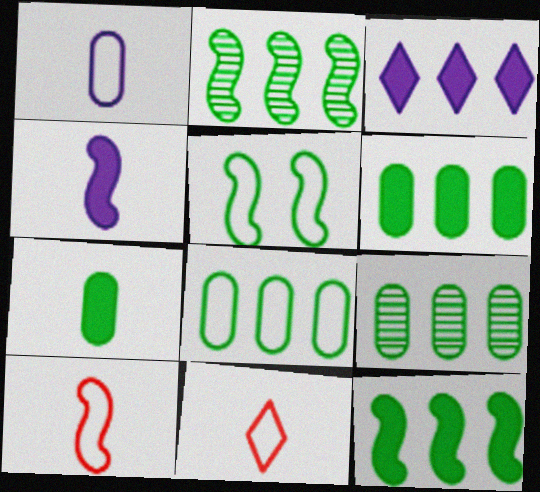[[6, 8, 9]]